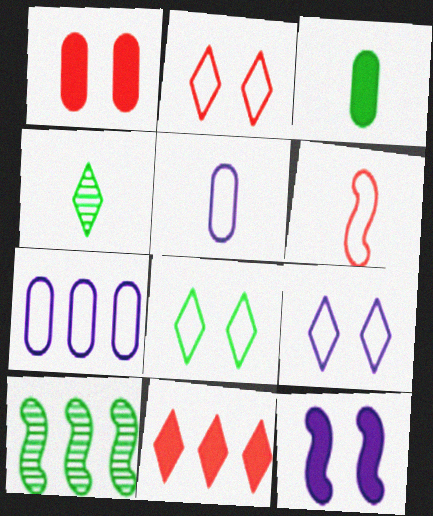[[2, 8, 9], 
[3, 8, 10], 
[3, 11, 12], 
[4, 9, 11], 
[6, 7, 8], 
[6, 10, 12], 
[7, 10, 11]]